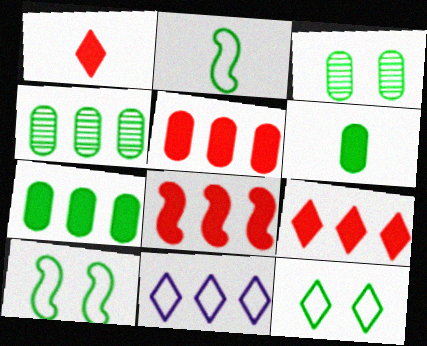[[4, 8, 11], 
[5, 8, 9]]